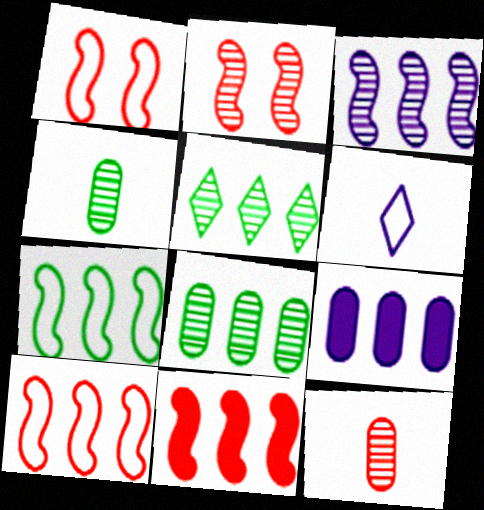[[3, 7, 11], 
[5, 9, 10]]